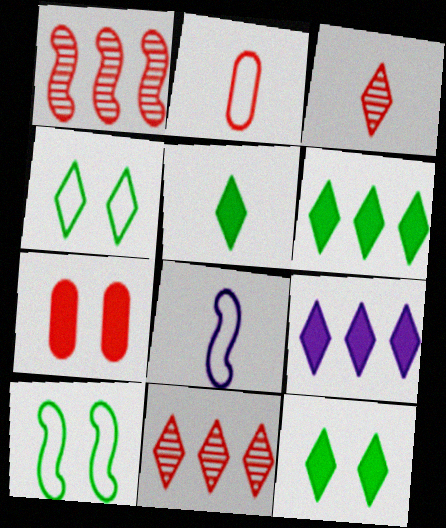[[3, 4, 9], 
[5, 6, 12]]